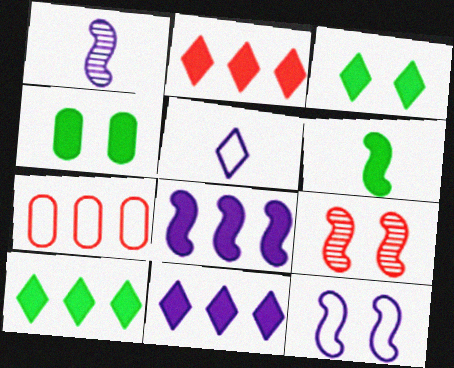[[1, 3, 7], 
[1, 8, 12], 
[2, 10, 11], 
[4, 6, 10]]